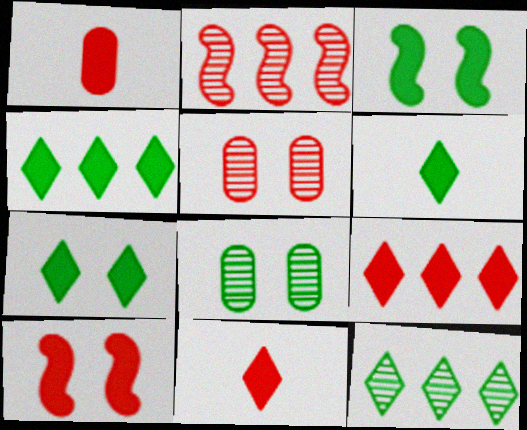[[1, 9, 10], 
[4, 6, 7]]